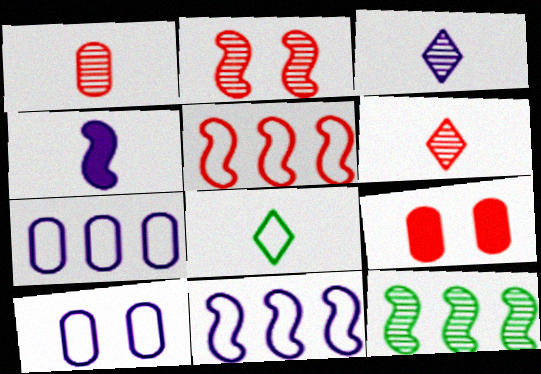[[1, 4, 8], 
[5, 6, 9], 
[5, 8, 10]]